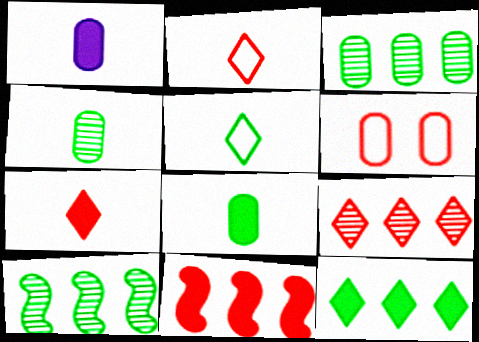[[1, 3, 6]]